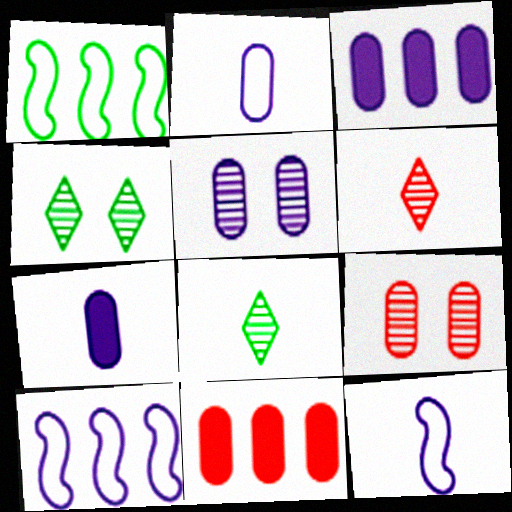[[2, 3, 5], 
[4, 11, 12]]